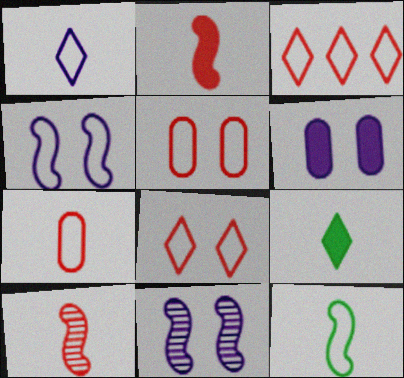[[1, 7, 12]]